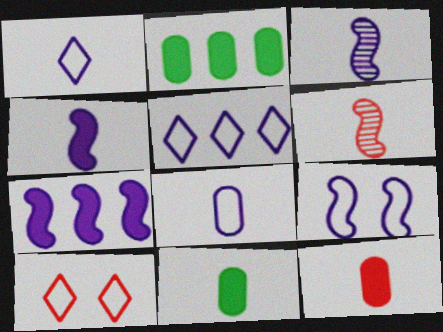[[1, 6, 11], 
[2, 3, 10], 
[3, 7, 9], 
[5, 8, 9]]